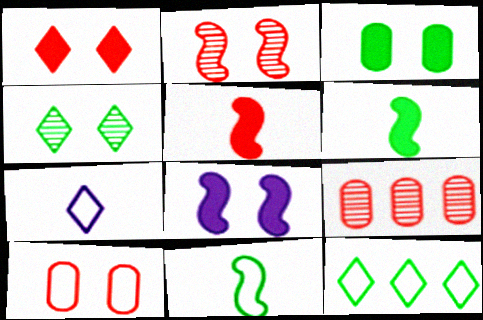[[1, 2, 10], 
[1, 3, 8], 
[4, 8, 10]]